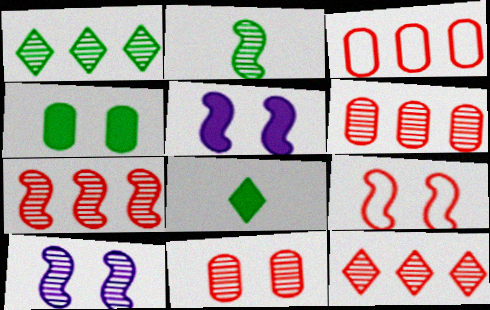[[2, 7, 10], 
[3, 8, 10], 
[6, 7, 12]]